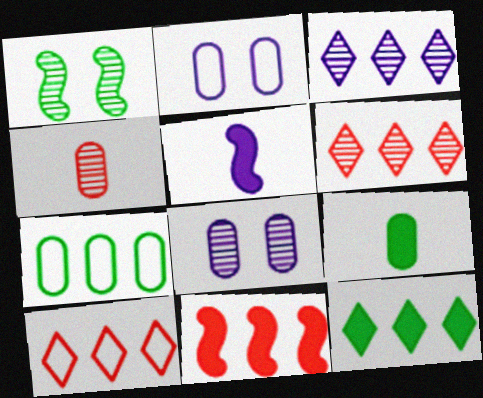[[1, 3, 4], 
[2, 3, 5], 
[3, 7, 11], 
[3, 10, 12]]